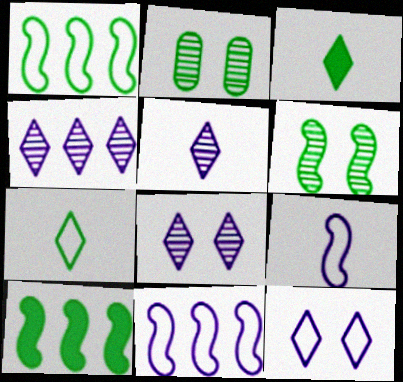[[1, 2, 3], 
[2, 7, 10], 
[4, 5, 8]]